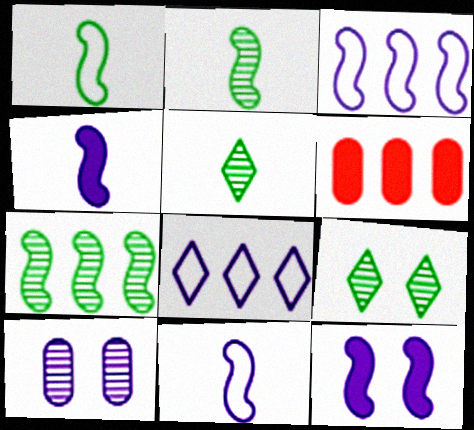[[4, 8, 10], 
[6, 7, 8], 
[6, 9, 11]]